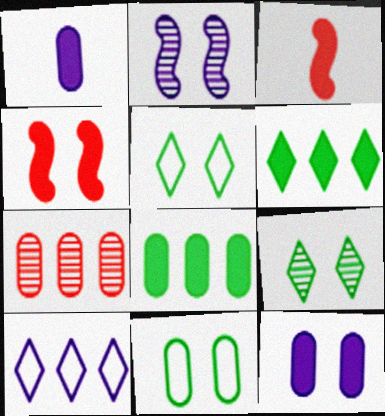[[1, 2, 10], 
[1, 4, 6], 
[1, 7, 11], 
[3, 6, 12]]